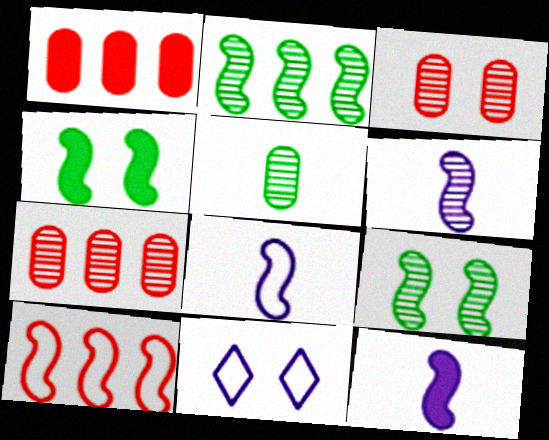[[3, 4, 11], 
[4, 6, 10], 
[6, 8, 12], 
[9, 10, 12]]